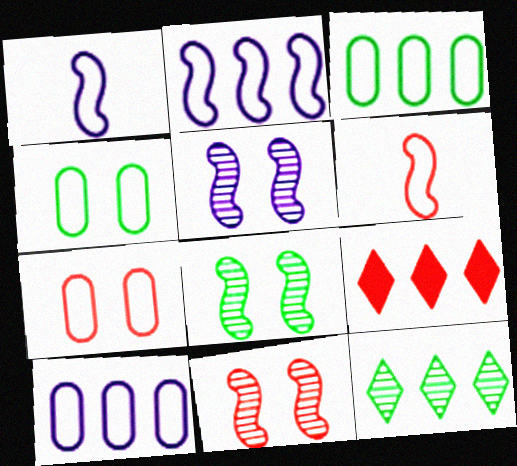[[5, 8, 11]]